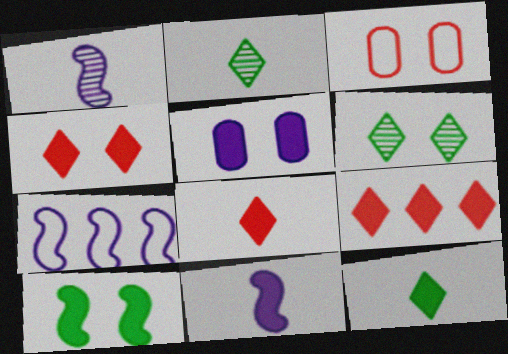[[4, 5, 10], 
[4, 8, 9]]